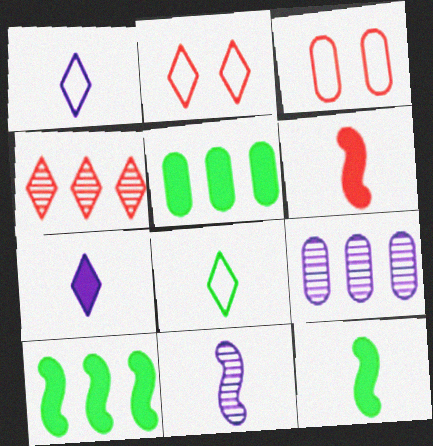[[2, 5, 11], 
[2, 9, 12], 
[3, 4, 6]]